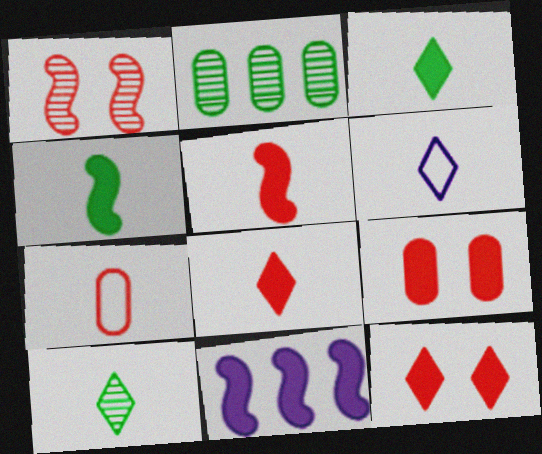[[3, 9, 11], 
[6, 8, 10]]